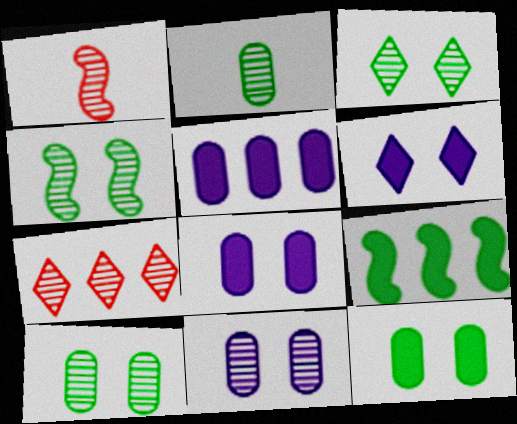[[3, 4, 10]]